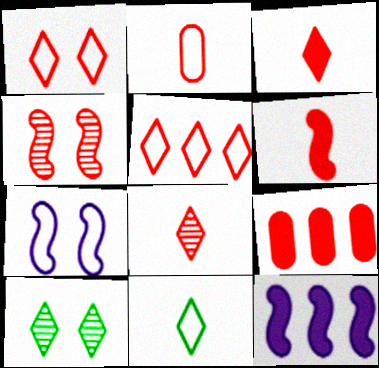[[2, 6, 8], 
[2, 10, 12]]